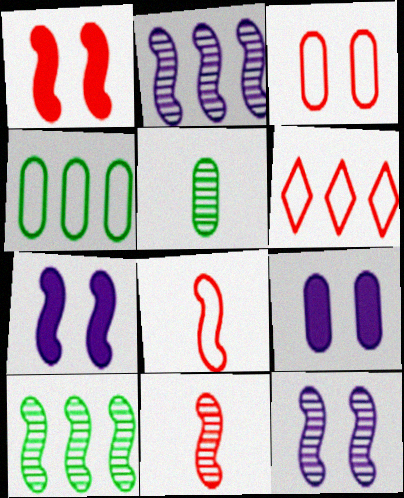[[3, 6, 8], 
[5, 6, 7], 
[7, 8, 10], 
[10, 11, 12]]